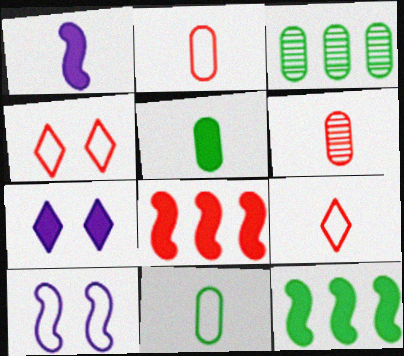[[1, 3, 4], 
[4, 6, 8], 
[5, 7, 8]]